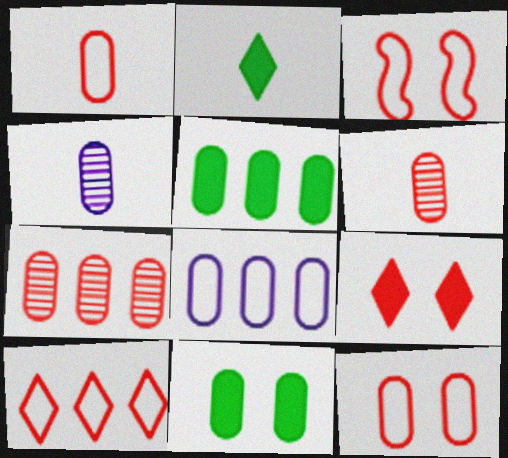[[1, 3, 10], 
[4, 5, 12], 
[5, 7, 8], 
[6, 8, 11]]